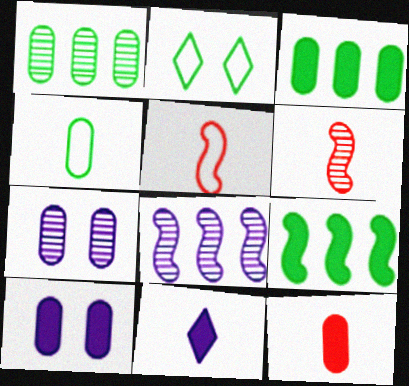[[2, 8, 12], 
[3, 10, 12], 
[4, 6, 11]]